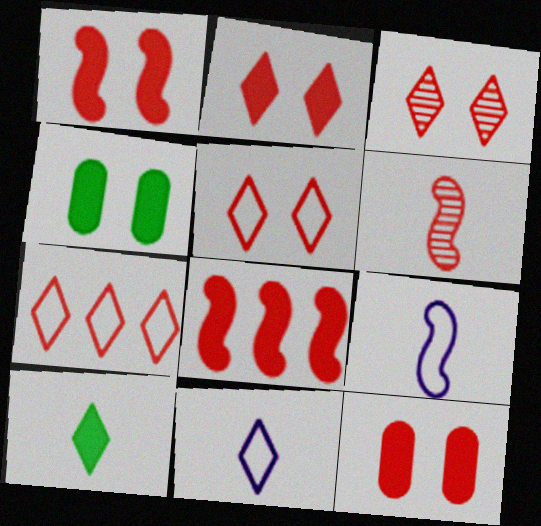[[1, 2, 12], 
[2, 3, 5], 
[6, 7, 12]]